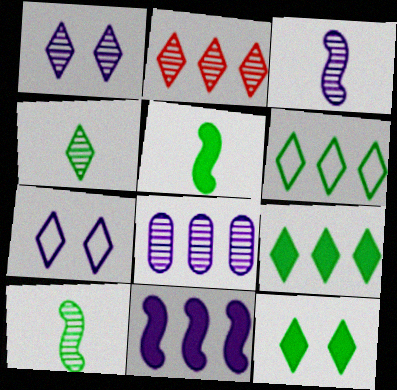[[1, 2, 4], 
[1, 3, 8], 
[4, 6, 12]]